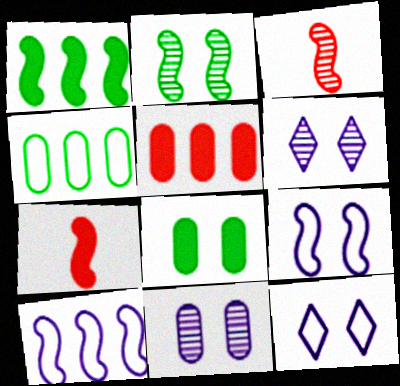[[1, 3, 9], 
[2, 7, 10], 
[4, 6, 7]]